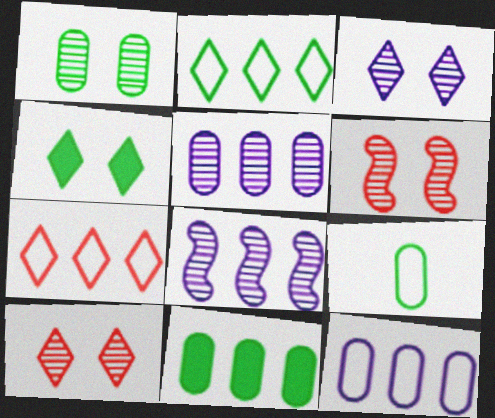[[1, 3, 6], 
[1, 9, 11], 
[7, 8, 11]]